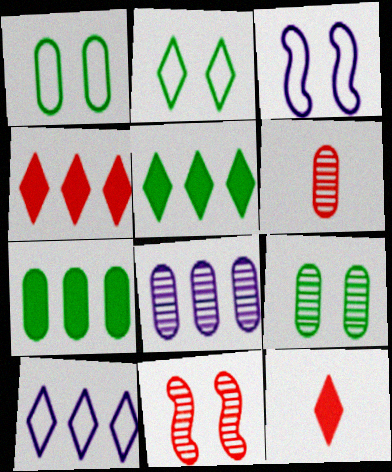[[3, 5, 6], 
[6, 8, 9]]